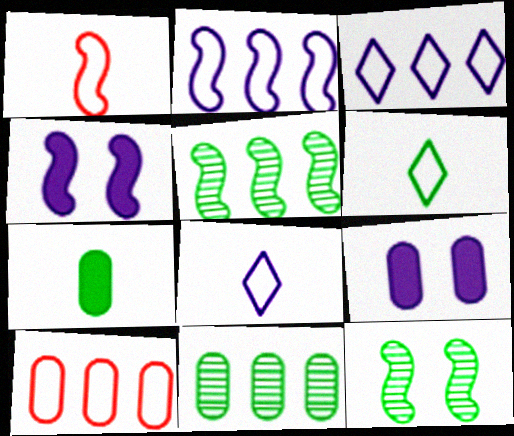[[1, 4, 5]]